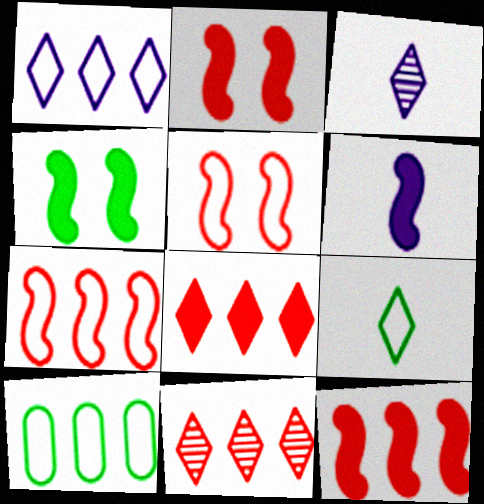[[1, 7, 10], 
[2, 3, 10], 
[4, 6, 12]]